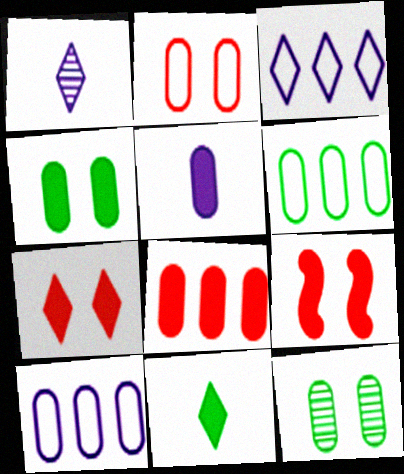[[1, 6, 9], 
[4, 5, 8]]